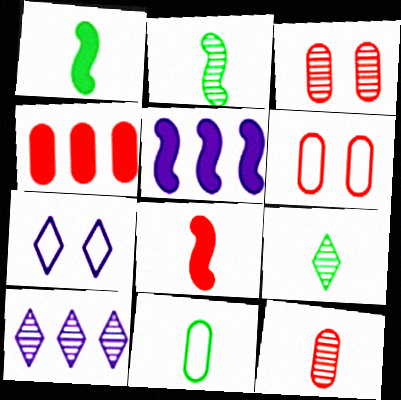[[1, 6, 10], 
[1, 9, 11], 
[2, 3, 10], 
[2, 4, 7], 
[4, 6, 12], 
[5, 6, 9]]